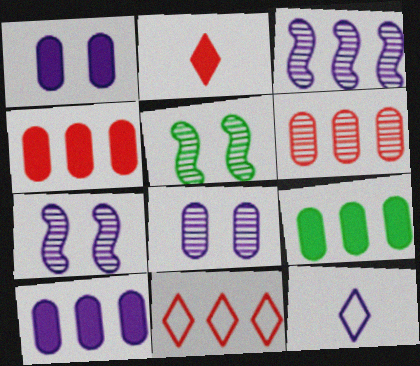[[1, 3, 12], 
[3, 9, 11], 
[4, 5, 12], 
[4, 9, 10], 
[7, 10, 12]]